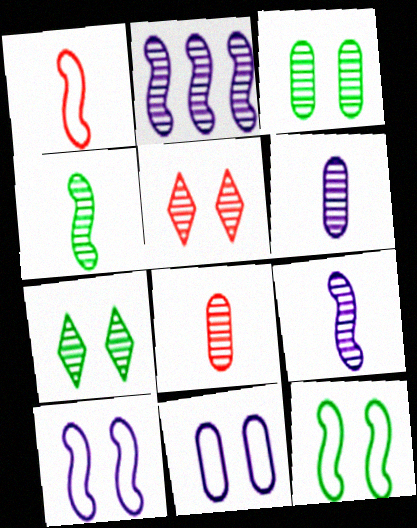[[2, 7, 8]]